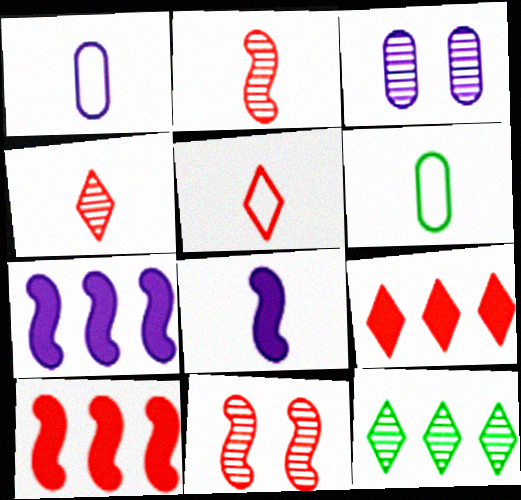[[2, 3, 12], 
[4, 6, 8]]